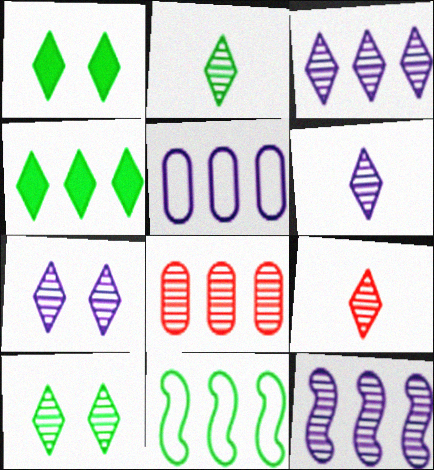[[2, 6, 9], 
[3, 6, 7], 
[3, 9, 10]]